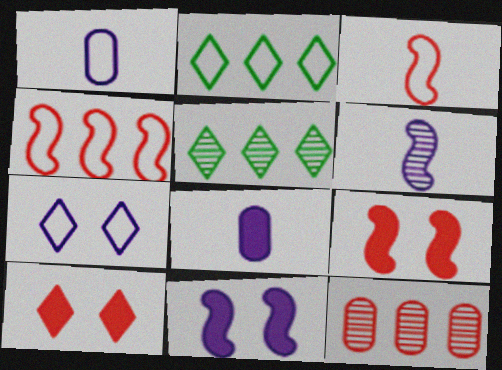[[1, 5, 9], 
[3, 10, 12]]